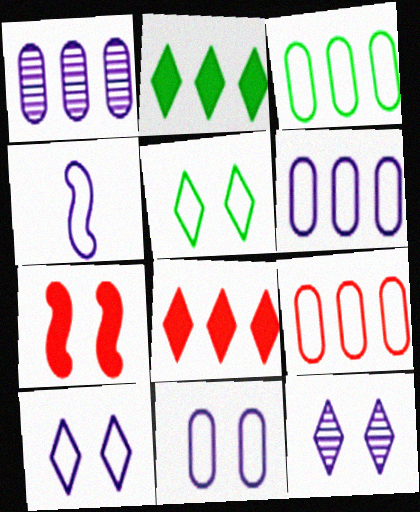[[3, 6, 9], 
[4, 5, 9], 
[4, 6, 10]]